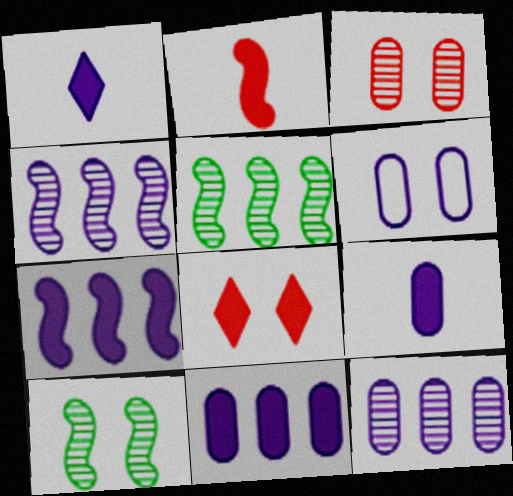[[1, 4, 6], 
[6, 8, 10], 
[6, 9, 12]]